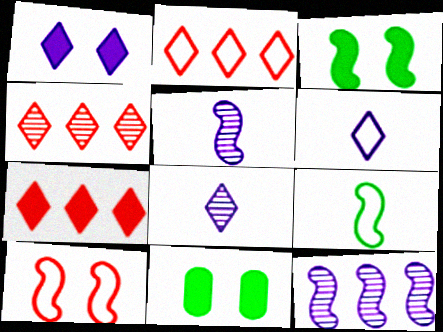[[2, 4, 7], 
[2, 5, 11]]